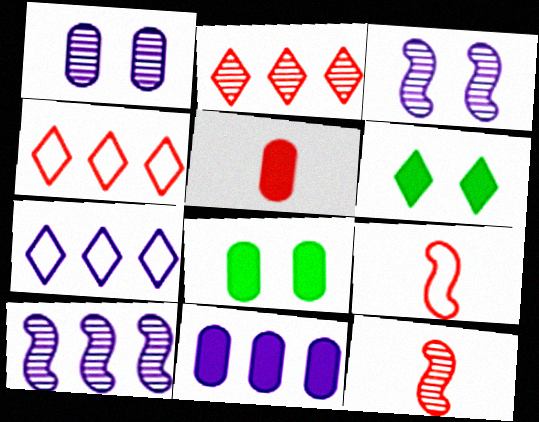[[5, 8, 11], 
[7, 8, 12], 
[7, 10, 11]]